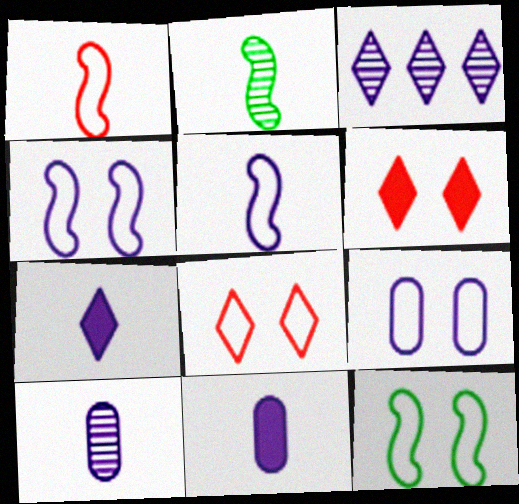[[3, 4, 11], 
[5, 7, 10], 
[8, 9, 12]]